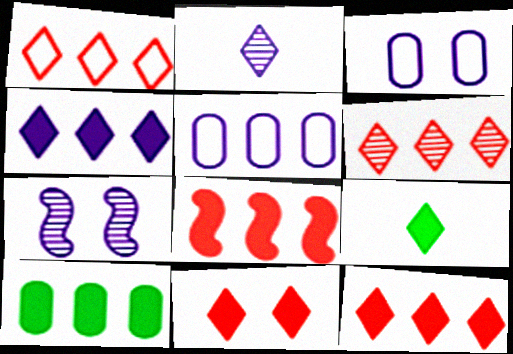[[1, 6, 12], 
[4, 8, 10], 
[4, 9, 11]]